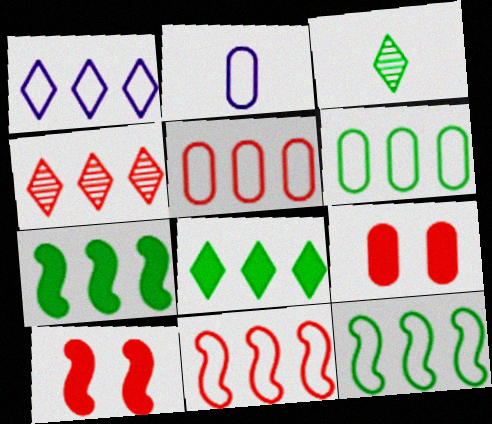[[1, 4, 8], 
[1, 5, 12], 
[1, 6, 11]]